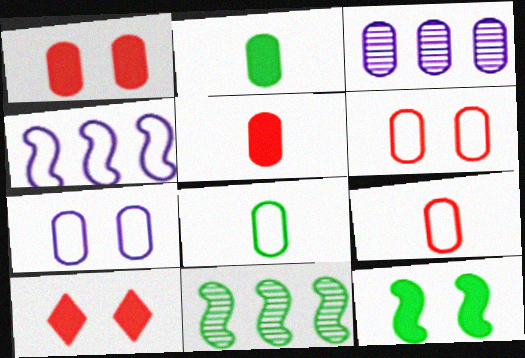[[1, 3, 8], 
[2, 3, 6]]